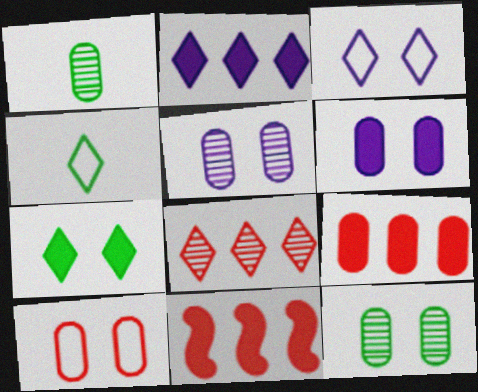[[1, 3, 11], 
[4, 5, 11], 
[6, 10, 12]]